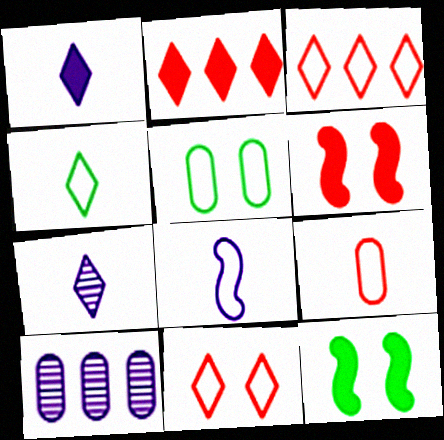[[3, 5, 8], 
[4, 6, 10], 
[4, 8, 9]]